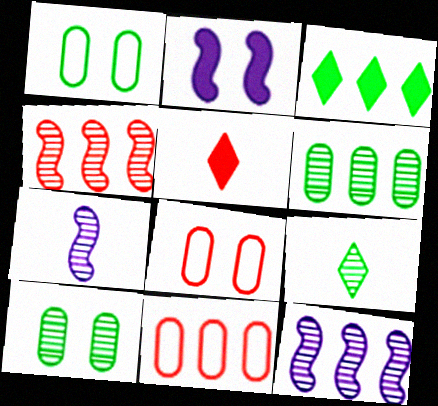[[1, 5, 12], 
[2, 9, 11], 
[3, 7, 8], 
[3, 11, 12], 
[4, 5, 8]]